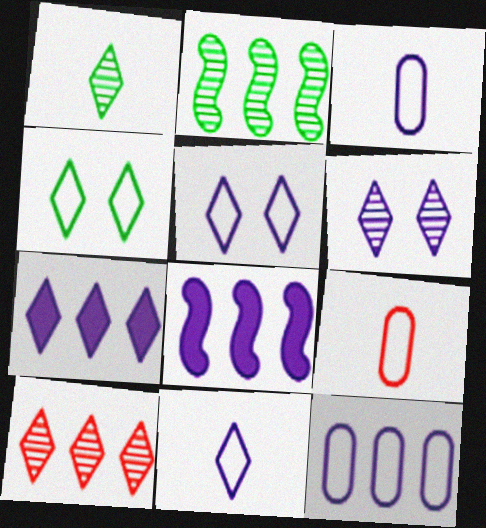[[1, 6, 10], 
[3, 6, 8], 
[6, 7, 11]]